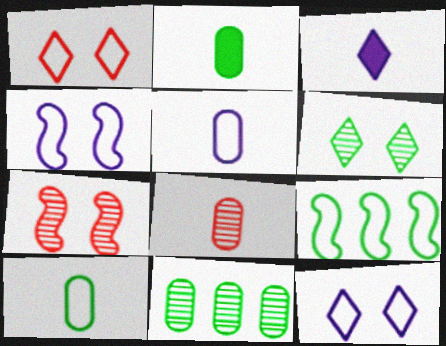[[1, 5, 9], 
[2, 5, 8], 
[2, 6, 9]]